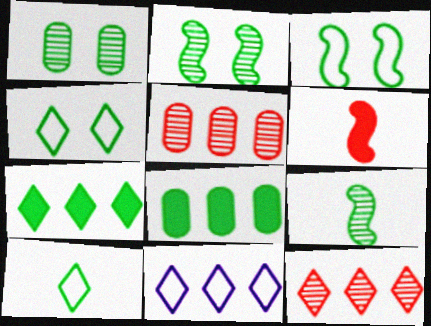[[1, 6, 11], 
[2, 8, 10], 
[4, 8, 9], 
[7, 11, 12]]